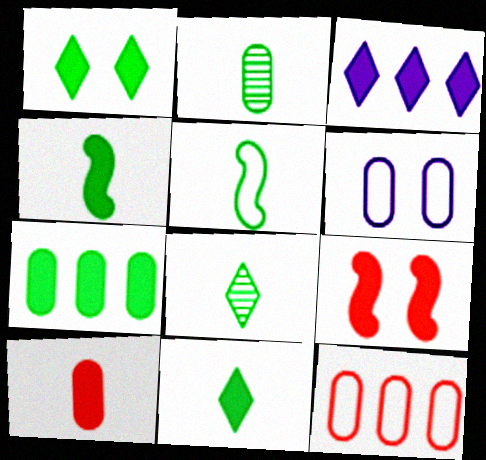[[1, 4, 7], 
[2, 5, 11]]